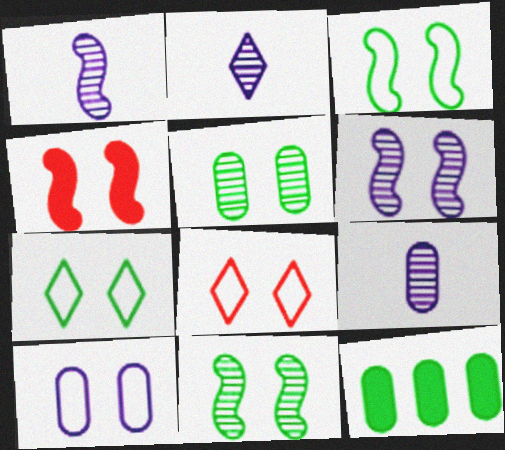[[1, 2, 9], 
[1, 8, 12], 
[3, 4, 6], 
[3, 8, 10]]